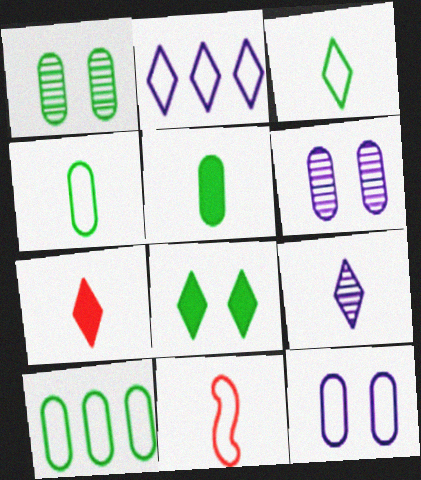[[1, 5, 10], 
[3, 7, 9], 
[5, 9, 11]]